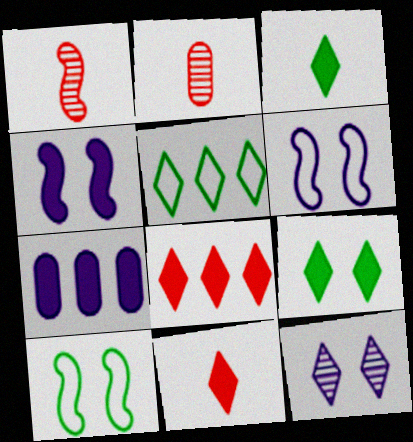[[2, 4, 5], 
[5, 11, 12]]